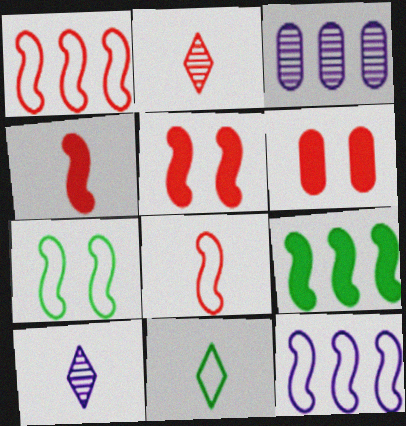[[1, 2, 6], 
[3, 5, 11], 
[7, 8, 12]]